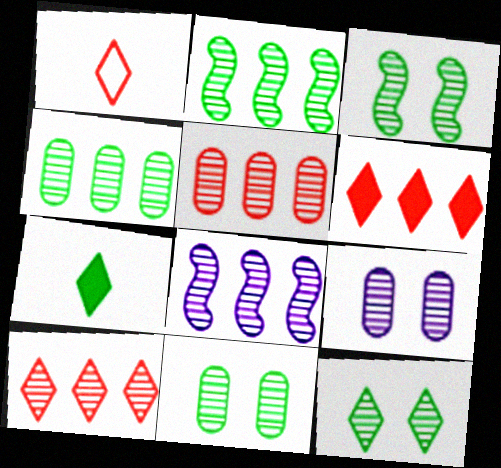[[3, 11, 12], 
[4, 8, 10]]